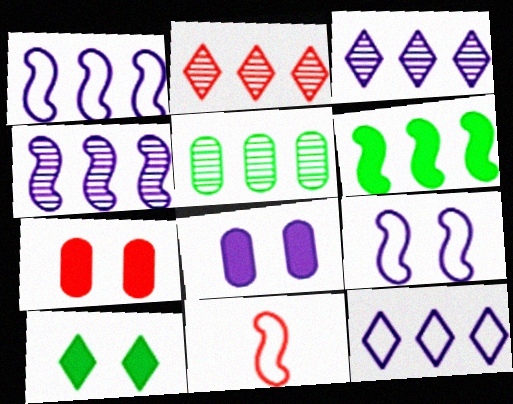[[2, 4, 5], 
[2, 7, 11]]